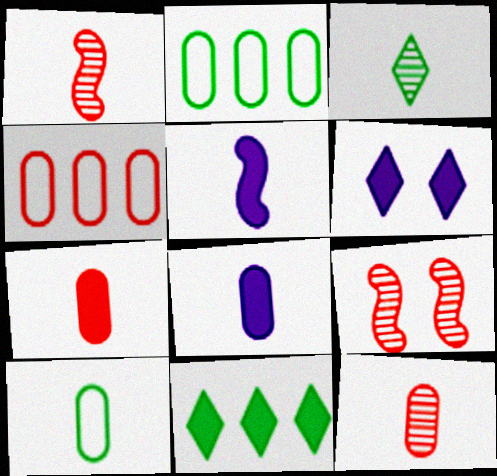[[1, 2, 6], 
[8, 10, 12]]